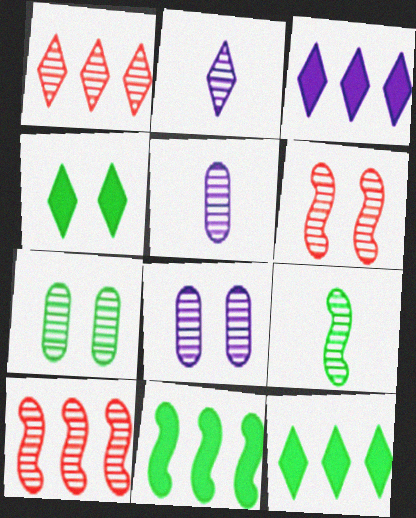[[1, 8, 9], 
[2, 7, 10]]